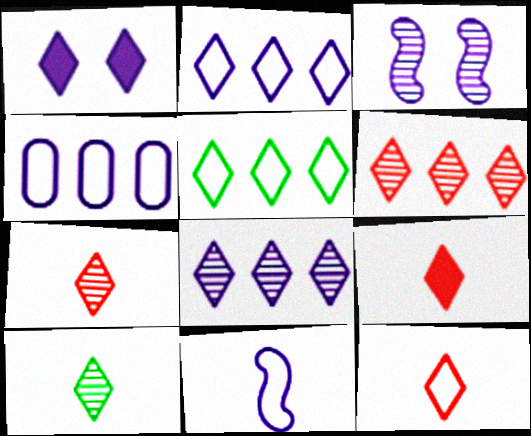[[1, 5, 7], 
[7, 9, 12]]